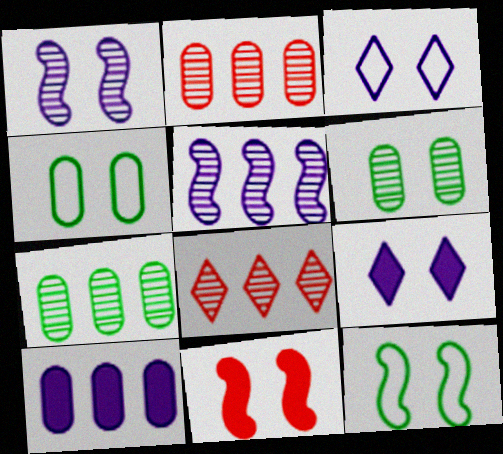[[1, 11, 12], 
[3, 6, 11], 
[5, 7, 8]]